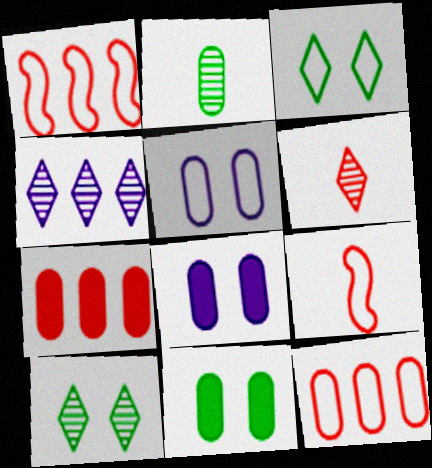[[2, 5, 7], 
[2, 8, 12], 
[4, 6, 10], 
[4, 9, 11]]